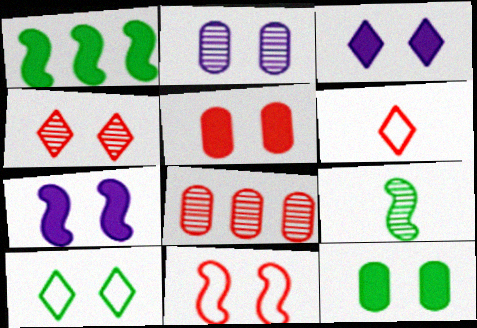[[1, 2, 6], 
[3, 4, 10], 
[4, 5, 11]]